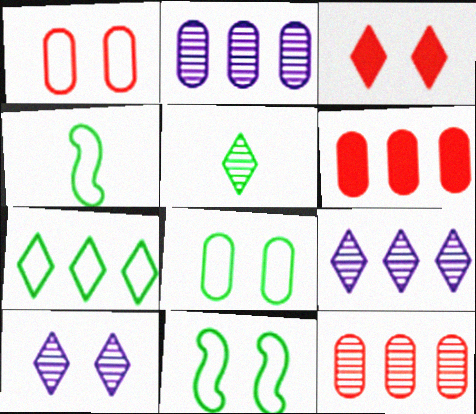[[2, 3, 4], 
[4, 6, 10], 
[4, 7, 8]]